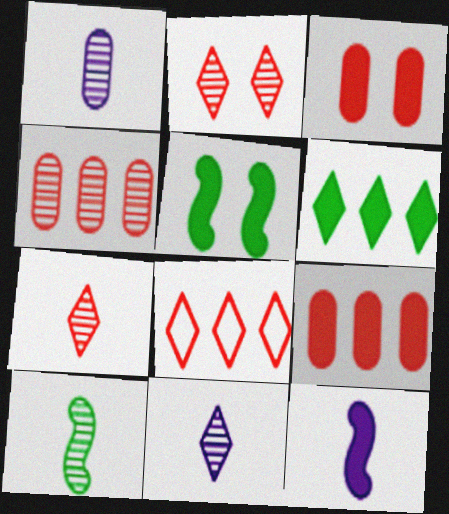[[1, 5, 8], 
[1, 7, 10], 
[3, 6, 12]]